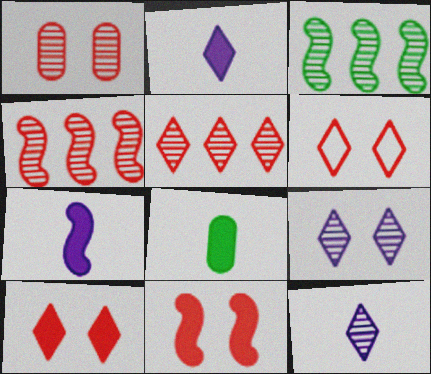[[1, 3, 12], 
[1, 6, 11]]